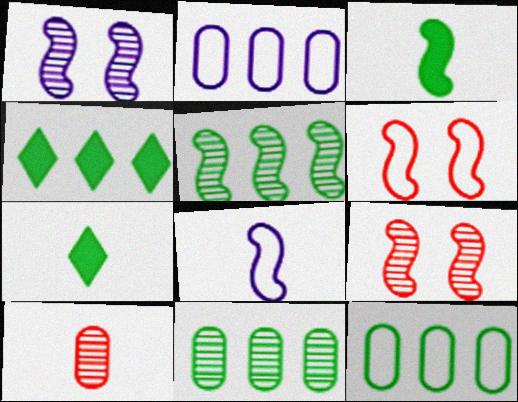[[2, 7, 9], 
[4, 5, 12], 
[7, 8, 10]]